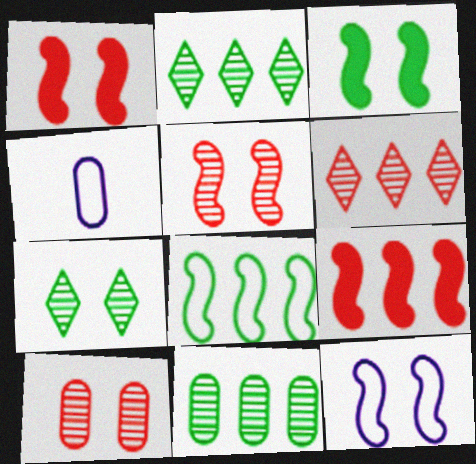[[1, 2, 4], 
[3, 4, 6], 
[3, 5, 12], 
[4, 7, 9]]